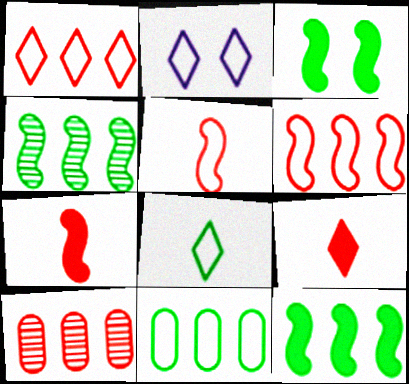[[1, 2, 8], 
[2, 5, 11]]